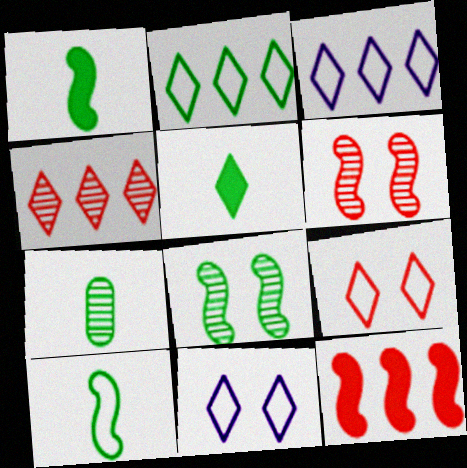[[4, 5, 11], 
[5, 7, 10], 
[7, 11, 12]]